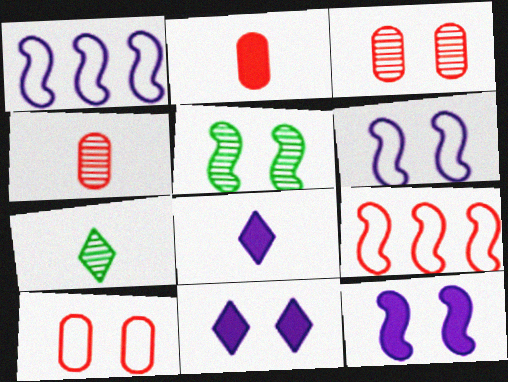[[5, 10, 11]]